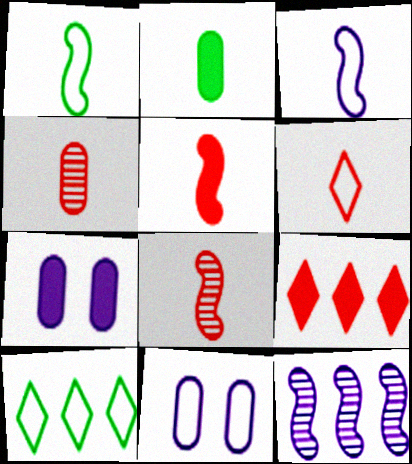[[4, 5, 6], 
[7, 8, 10]]